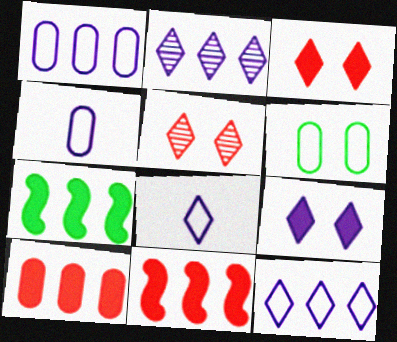[[2, 8, 9], 
[4, 5, 7]]